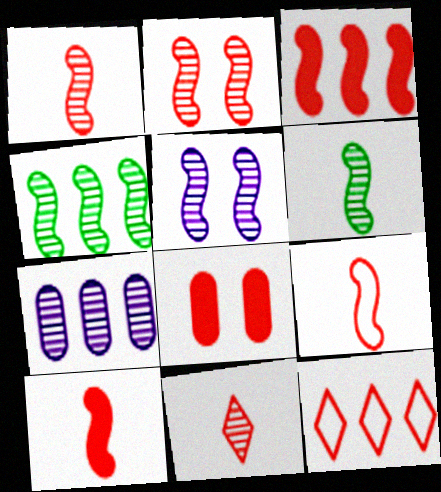[[1, 4, 5], 
[1, 8, 12], 
[1, 9, 10], 
[2, 3, 9]]